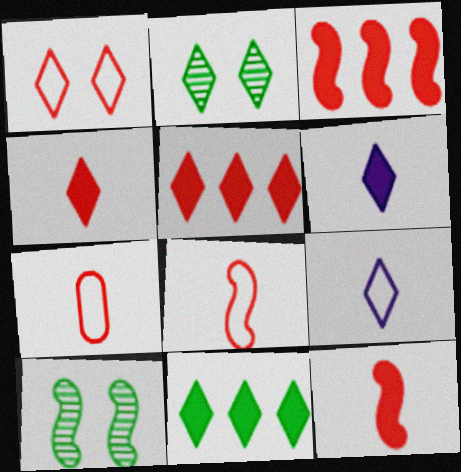[[2, 5, 9]]